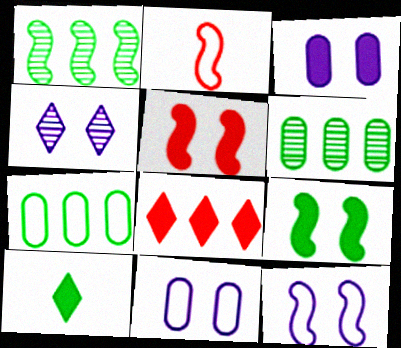[[3, 4, 12]]